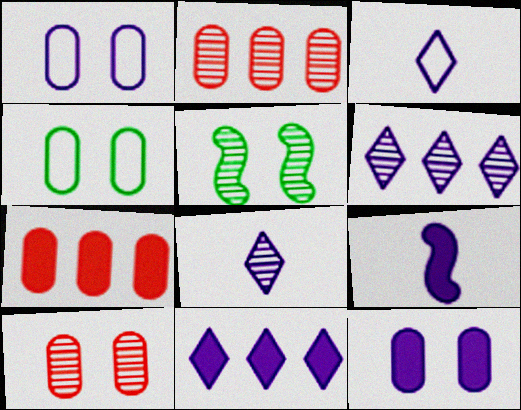[[1, 6, 9], 
[2, 5, 8], 
[3, 5, 7], 
[4, 10, 12], 
[9, 11, 12]]